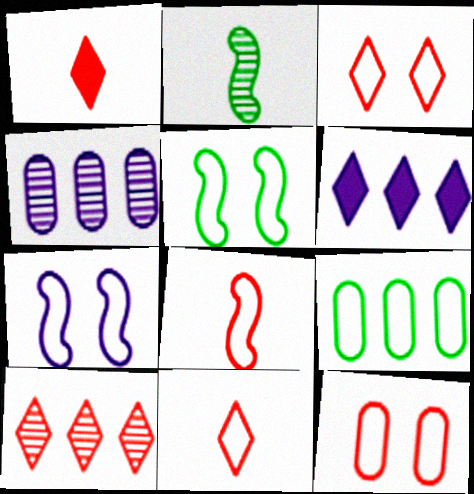[[1, 3, 10], 
[1, 4, 5], 
[2, 6, 12], 
[7, 9, 11]]